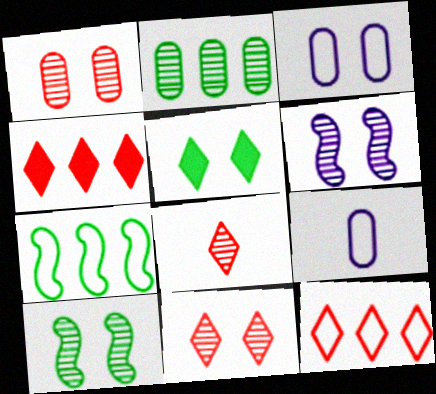[[2, 6, 8], 
[4, 9, 10]]